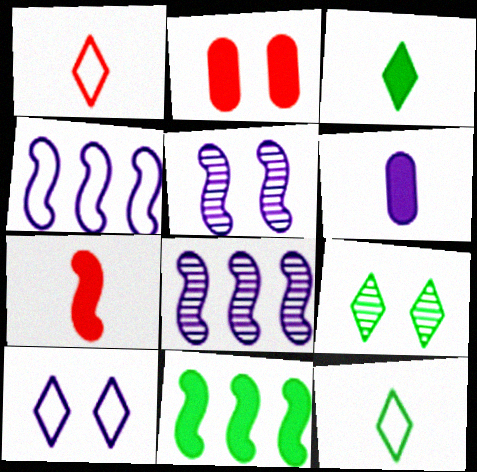[[2, 8, 12], 
[3, 6, 7], 
[6, 8, 10]]